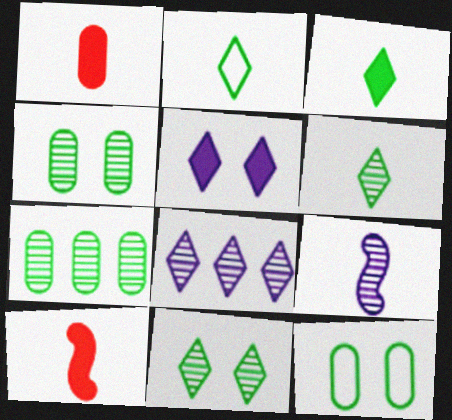[[1, 2, 9], 
[2, 3, 6], 
[8, 10, 12]]